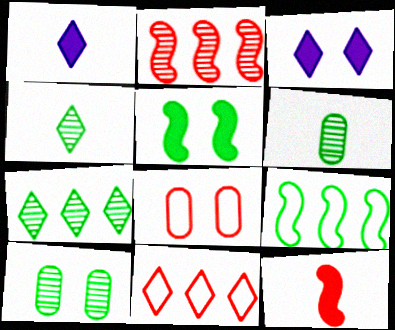[[3, 4, 11]]